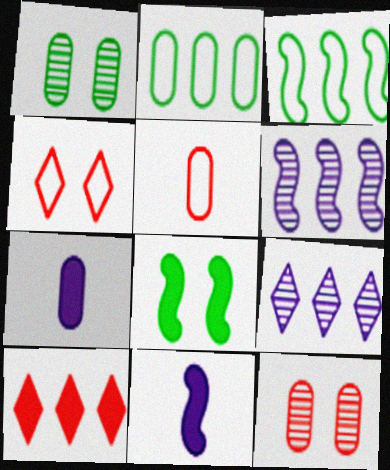[[2, 6, 10], 
[2, 7, 12], 
[5, 8, 9], 
[7, 8, 10]]